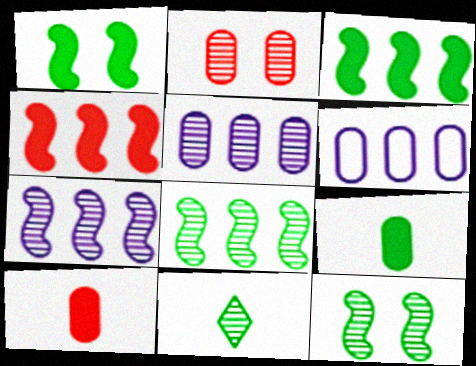[[2, 6, 9], 
[2, 7, 11]]